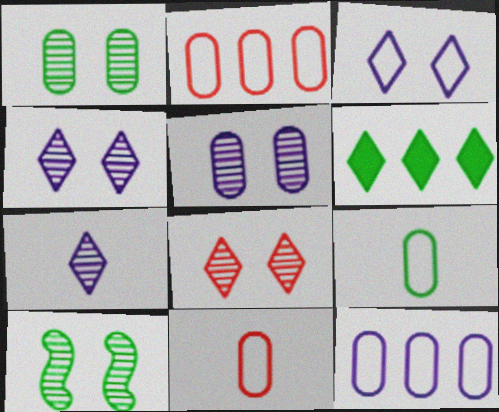[[5, 8, 10], 
[6, 9, 10]]